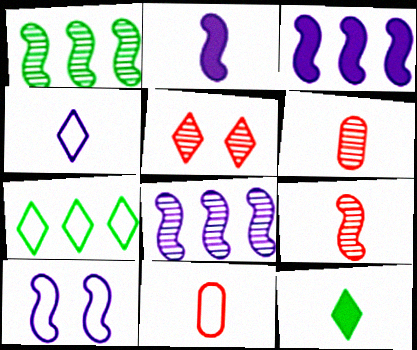[[2, 8, 10], 
[7, 10, 11]]